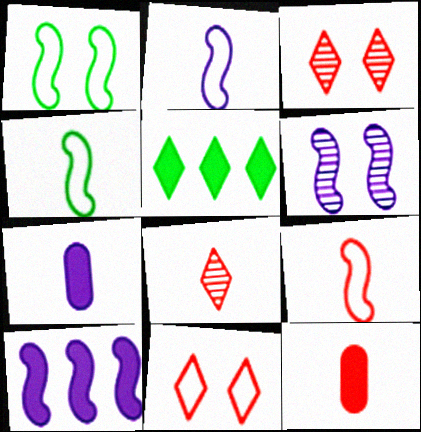[[2, 4, 9], 
[2, 6, 10], 
[4, 7, 8], 
[8, 9, 12]]